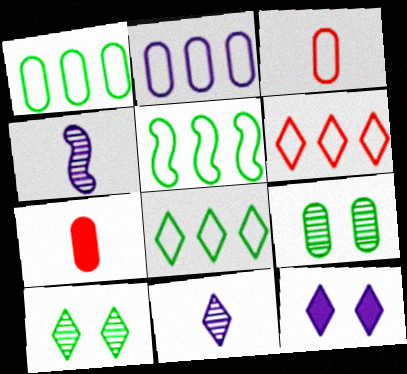[[1, 5, 8], 
[2, 4, 12], 
[2, 5, 6], 
[2, 7, 9]]